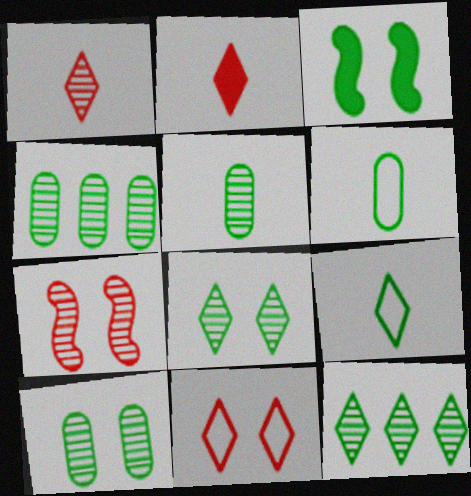[[3, 4, 9], 
[3, 6, 12], 
[4, 5, 10]]